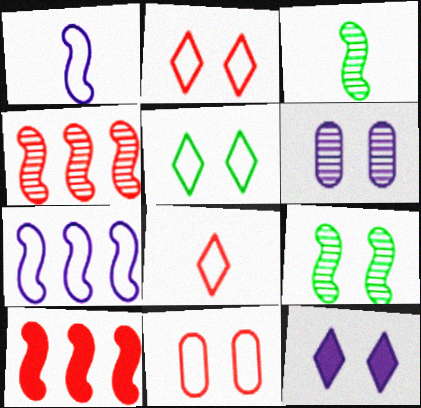[[1, 9, 10], 
[9, 11, 12]]